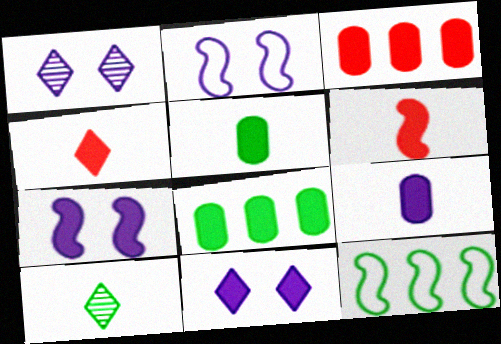[[2, 3, 10], 
[4, 7, 8], 
[6, 8, 11]]